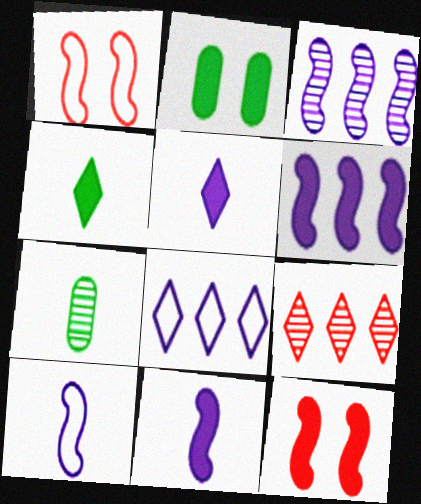[[2, 9, 10], 
[7, 8, 12]]